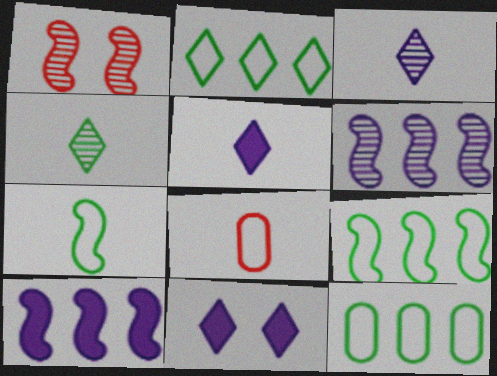[[1, 5, 12], 
[1, 7, 10], 
[2, 9, 12]]